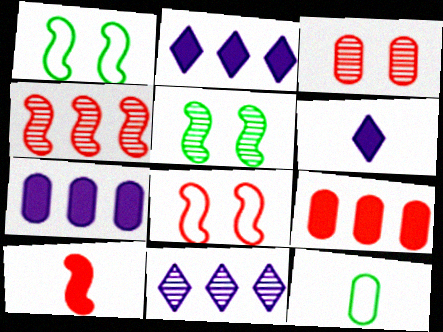[[3, 7, 12], 
[4, 8, 10]]